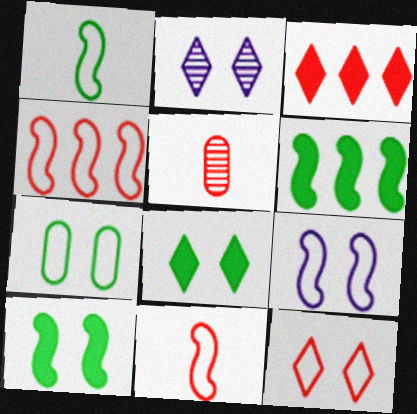[[1, 4, 9], 
[2, 8, 12], 
[7, 9, 12]]